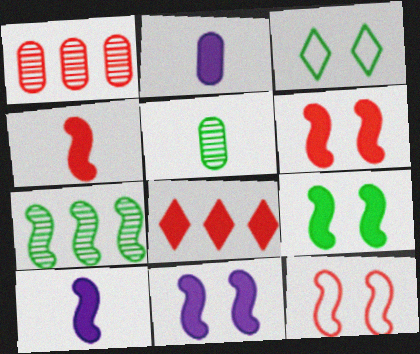[[1, 3, 10], 
[2, 8, 9], 
[6, 9, 11], 
[7, 10, 12]]